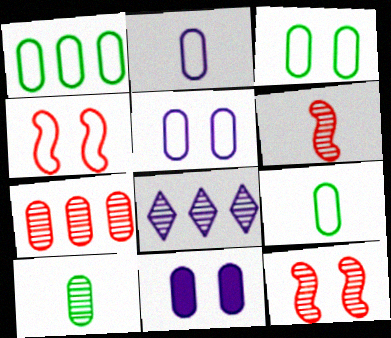[[1, 3, 9], 
[7, 9, 11], 
[8, 10, 12]]